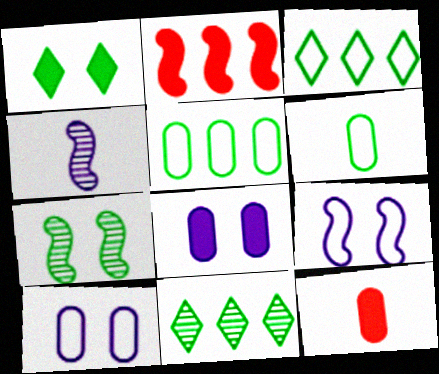[[9, 11, 12]]